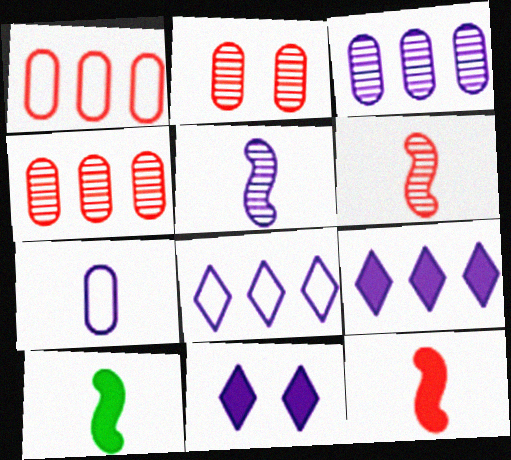[[2, 8, 10]]